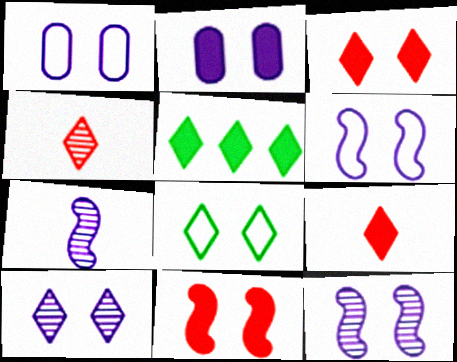[[2, 6, 10], 
[3, 8, 10]]